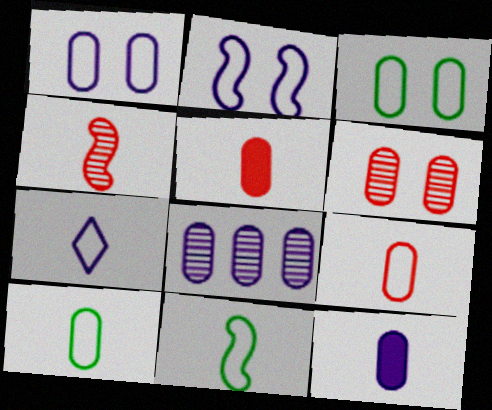[[1, 8, 12], 
[3, 5, 8], 
[7, 9, 11]]